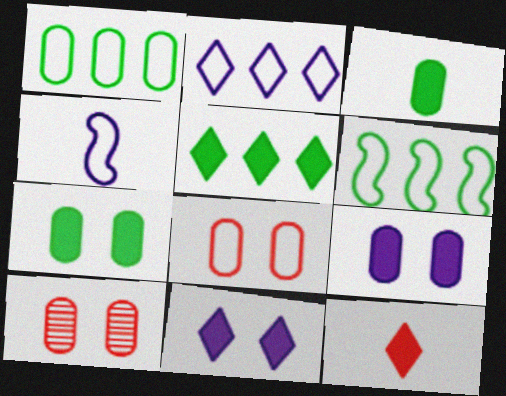[[4, 5, 10], 
[5, 11, 12]]